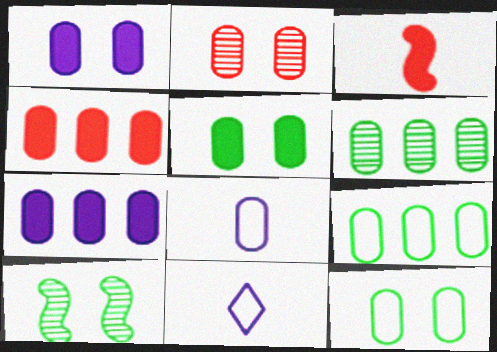[[1, 2, 12], 
[4, 10, 11]]